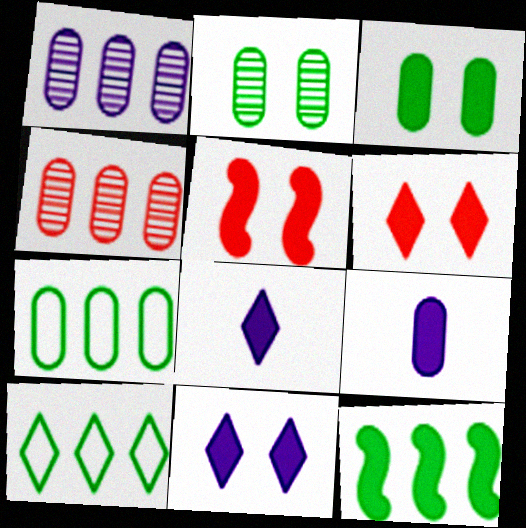[[3, 5, 11], 
[6, 9, 12]]